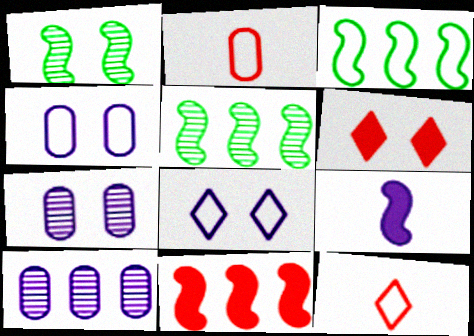[[1, 4, 6], 
[2, 3, 8], 
[3, 4, 12], 
[8, 9, 10]]